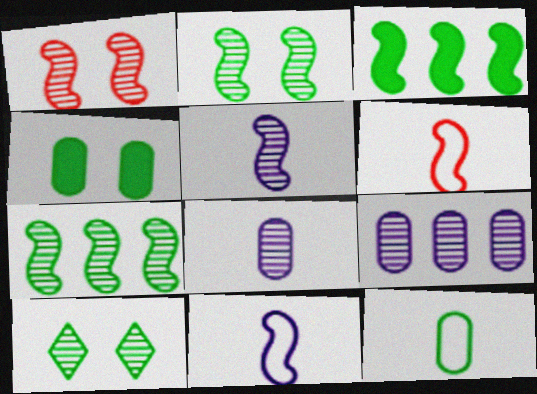[[1, 3, 11], 
[1, 5, 7], 
[3, 10, 12]]